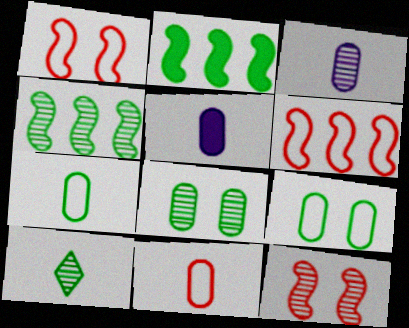[[2, 9, 10], 
[4, 8, 10]]